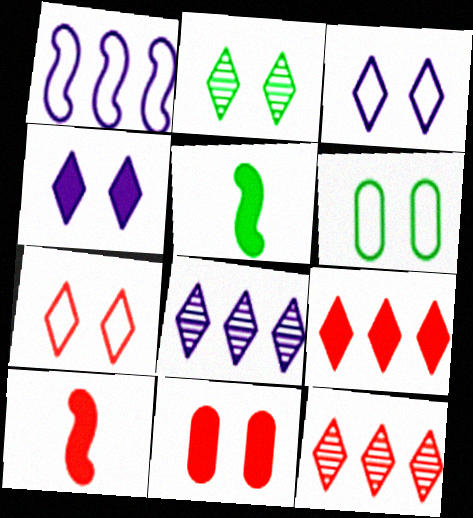[[2, 4, 7], 
[6, 8, 10], 
[9, 10, 11]]